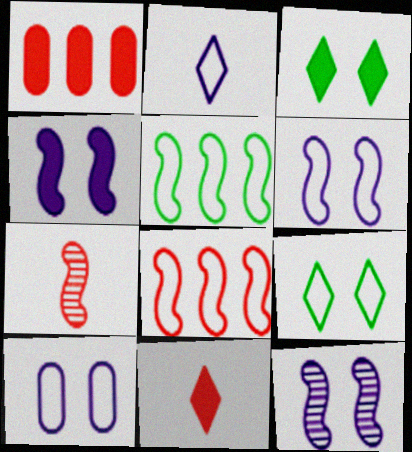[[4, 5, 7], 
[4, 6, 12]]